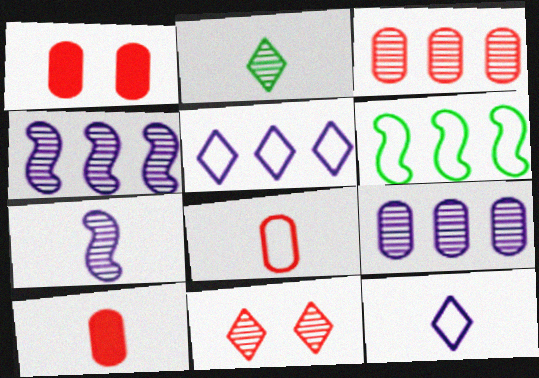[[1, 3, 8]]